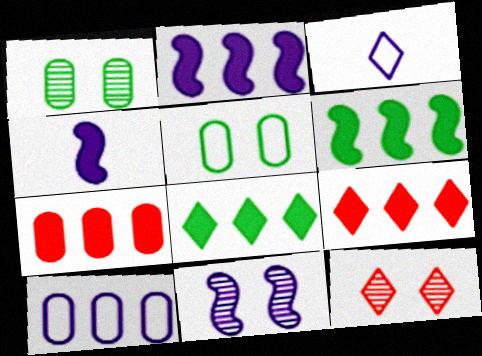[[1, 11, 12], 
[2, 7, 8], 
[3, 8, 12]]